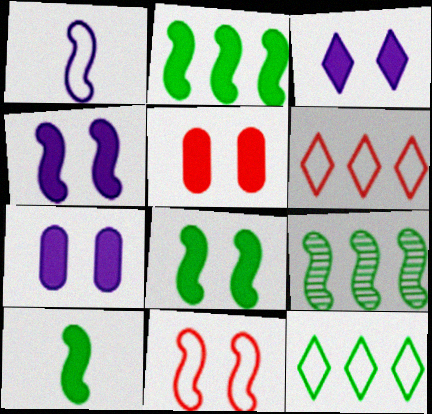[[2, 8, 10], 
[3, 4, 7], 
[3, 5, 8]]